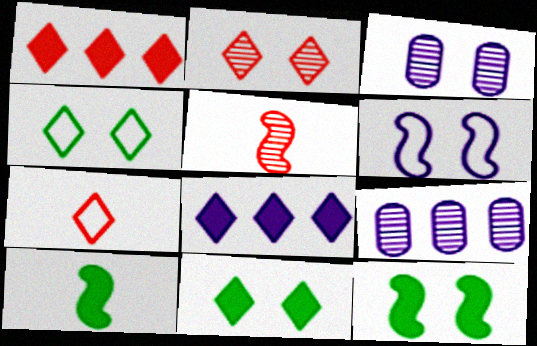[[1, 2, 7], 
[7, 9, 12]]